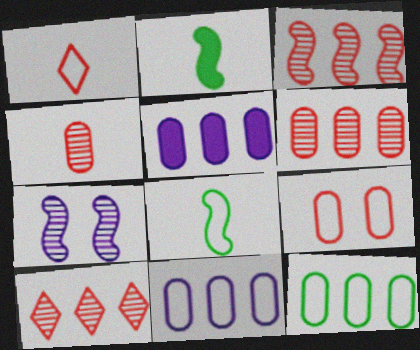[[3, 6, 10], 
[5, 6, 12]]